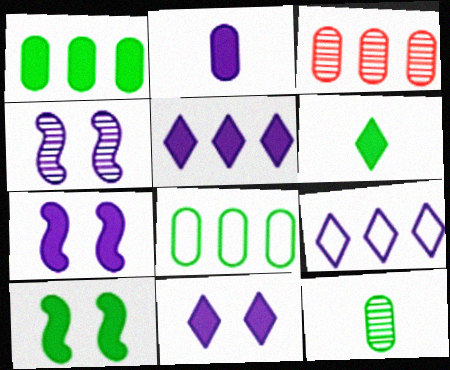[[1, 6, 10], 
[2, 4, 9], 
[2, 5, 7]]